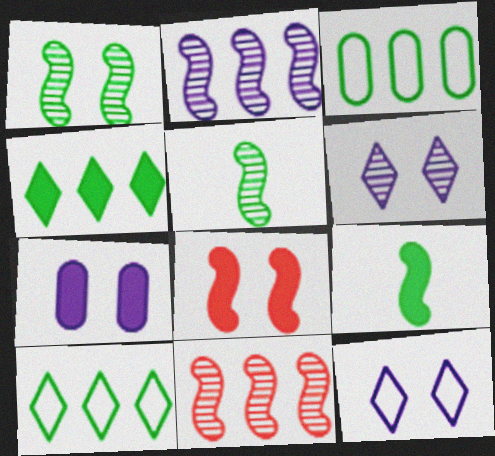[]